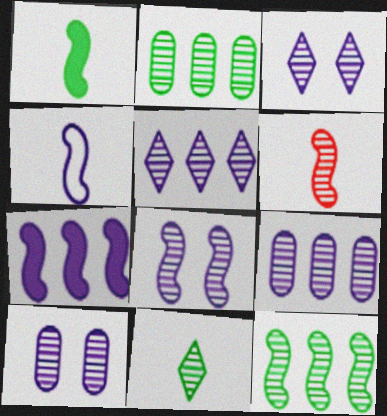[[1, 4, 6], 
[2, 3, 6], 
[3, 8, 10], 
[4, 7, 8], 
[6, 8, 12]]